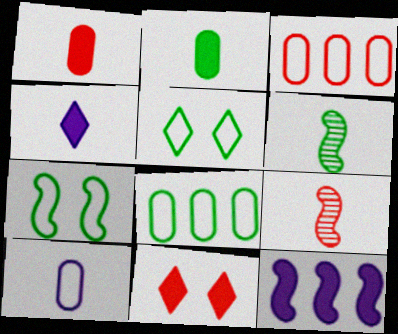[[2, 11, 12], 
[3, 9, 11], 
[7, 9, 12]]